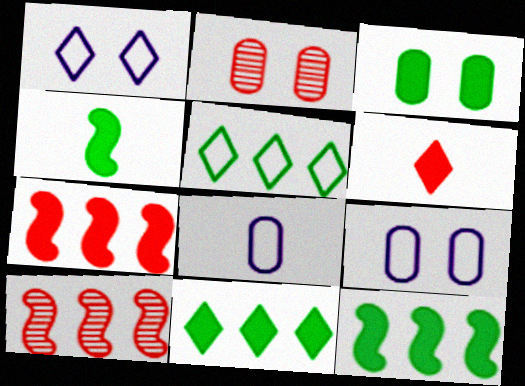[[2, 3, 9], 
[3, 4, 11]]